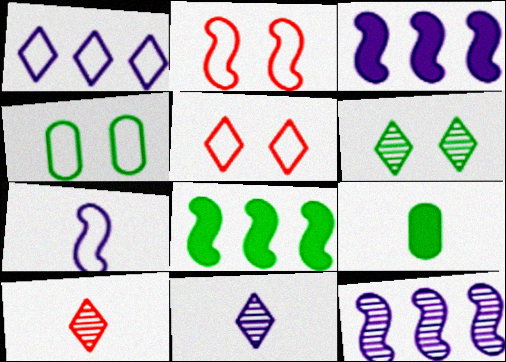[[3, 4, 10], 
[5, 9, 12], 
[7, 9, 10]]